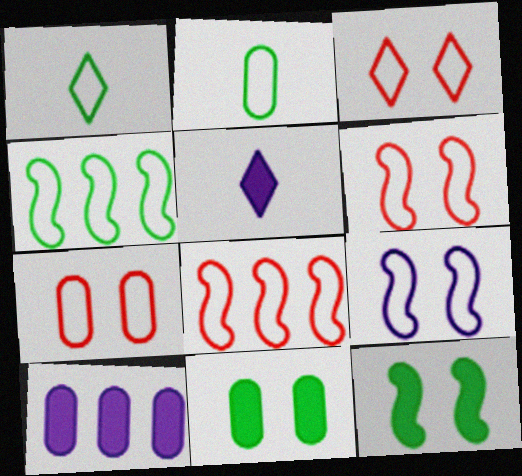[[3, 6, 7]]